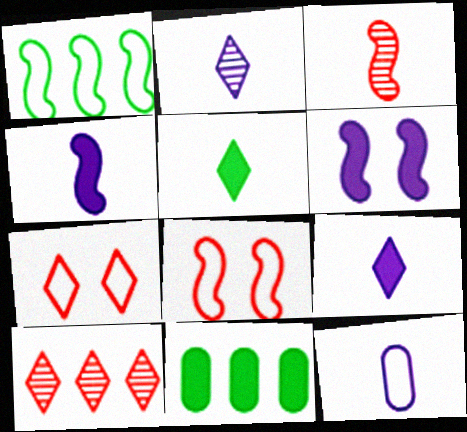[[1, 3, 6], 
[1, 7, 12], 
[2, 4, 12], 
[2, 8, 11], 
[3, 5, 12]]